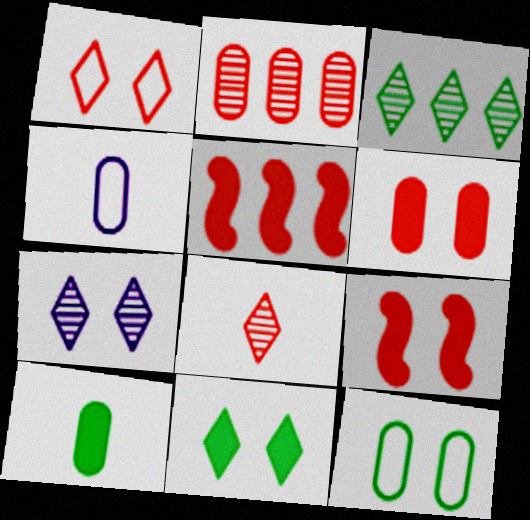[[1, 7, 11], 
[3, 4, 9], 
[3, 7, 8], 
[7, 9, 12]]